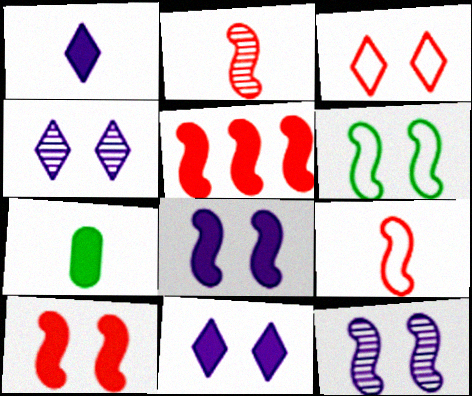[[5, 7, 11], 
[6, 10, 12]]